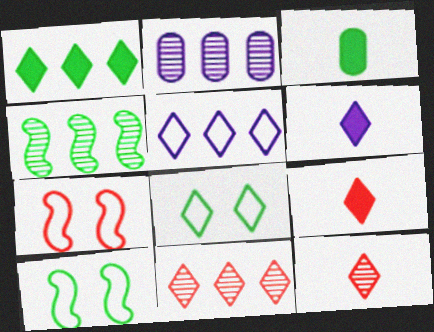[[1, 5, 11], 
[2, 4, 11], 
[2, 9, 10], 
[3, 4, 8], 
[6, 8, 11]]